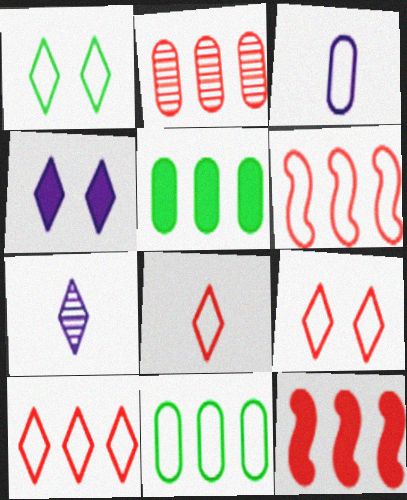[[1, 3, 6], 
[2, 10, 12], 
[8, 9, 10]]